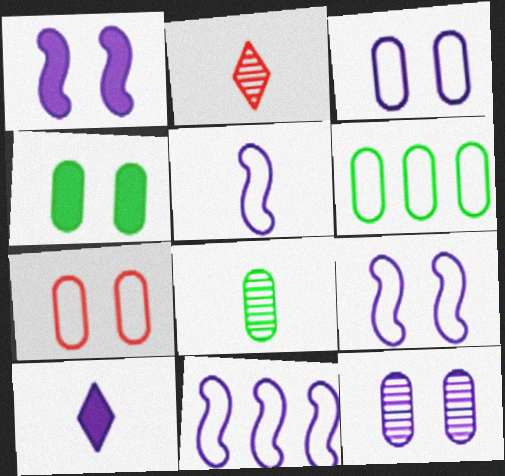[[1, 2, 6], 
[2, 4, 11], 
[4, 6, 8], 
[4, 7, 12], 
[5, 9, 11], 
[10, 11, 12]]